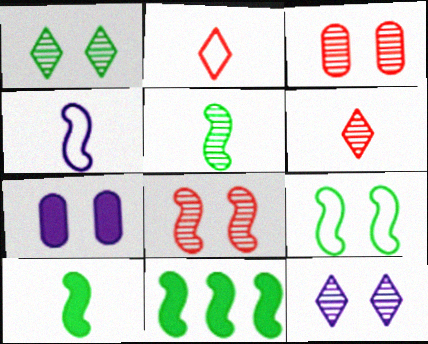[[4, 8, 11], 
[5, 9, 11]]